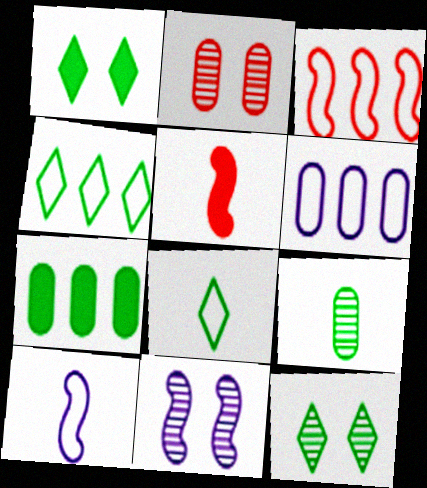[[2, 11, 12], 
[3, 4, 6], 
[5, 6, 12]]